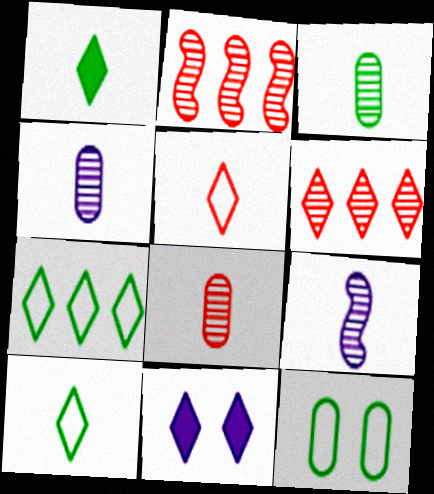[[3, 4, 8], 
[6, 10, 11]]